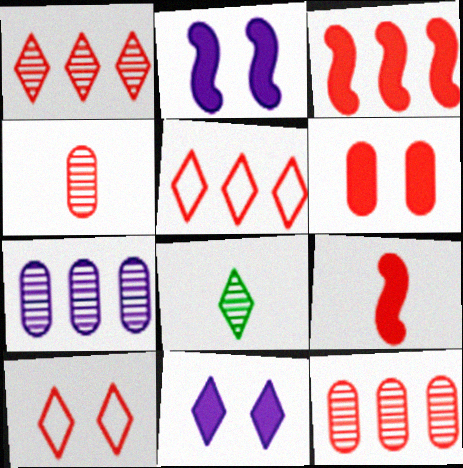[[3, 4, 10], 
[3, 5, 12], 
[5, 8, 11], 
[9, 10, 12]]